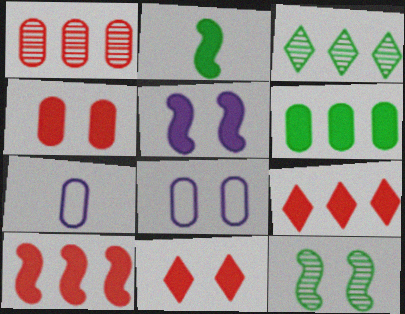[[2, 5, 10], 
[7, 9, 12], 
[8, 11, 12]]